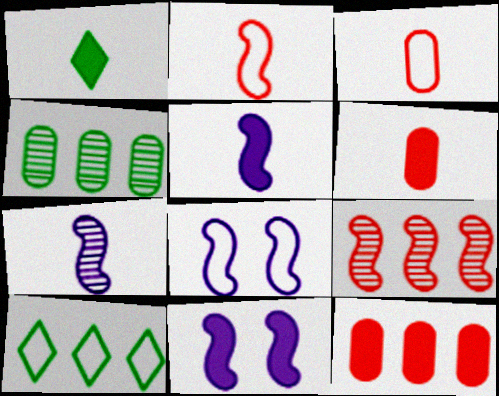[[1, 3, 7], 
[1, 5, 6], 
[1, 11, 12], 
[3, 8, 10]]